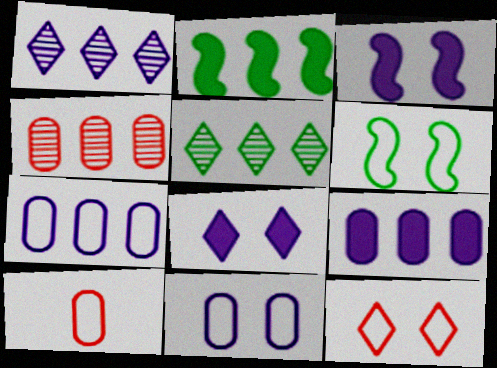[[3, 5, 10], 
[6, 11, 12]]